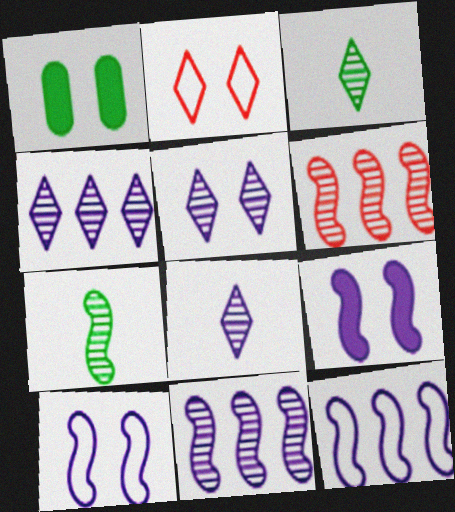[[4, 5, 8]]